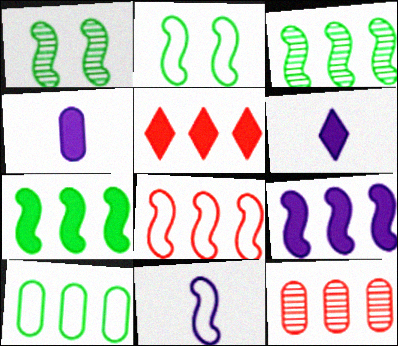[[2, 6, 12], 
[2, 8, 11], 
[3, 8, 9], 
[5, 8, 12]]